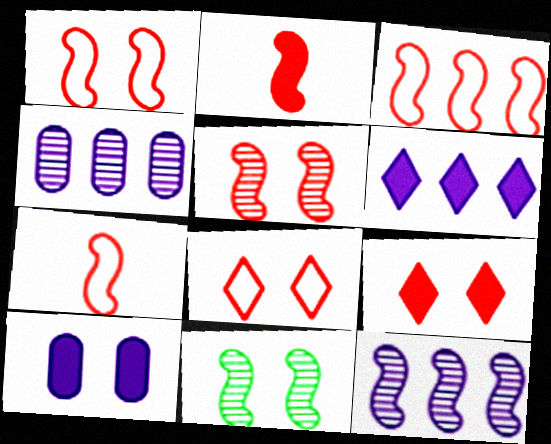[[1, 3, 7], 
[2, 3, 5], 
[8, 10, 11]]